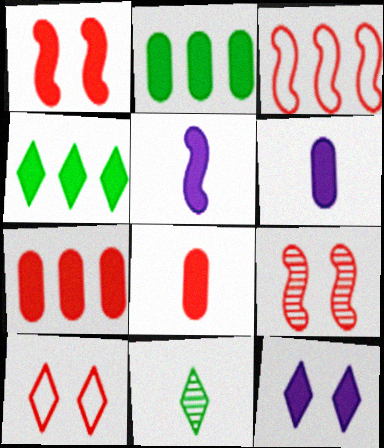[[1, 4, 6]]